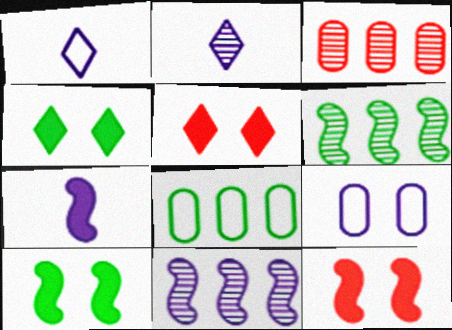[[1, 3, 10], 
[2, 8, 12]]